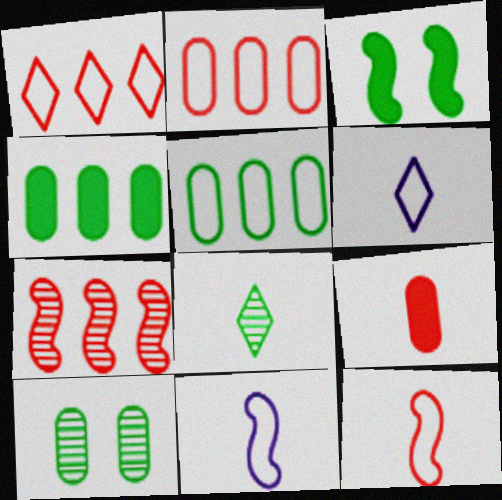[[3, 5, 8], 
[3, 7, 11], 
[8, 9, 11]]